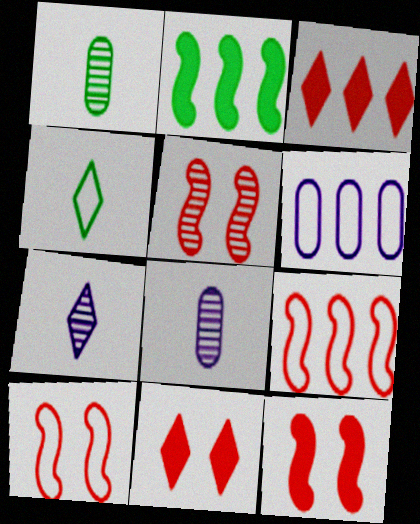[[4, 6, 10], 
[5, 10, 12]]